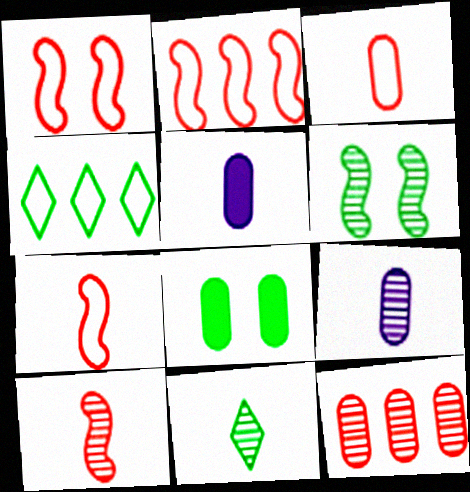[[1, 2, 7], 
[5, 7, 11], 
[9, 10, 11]]